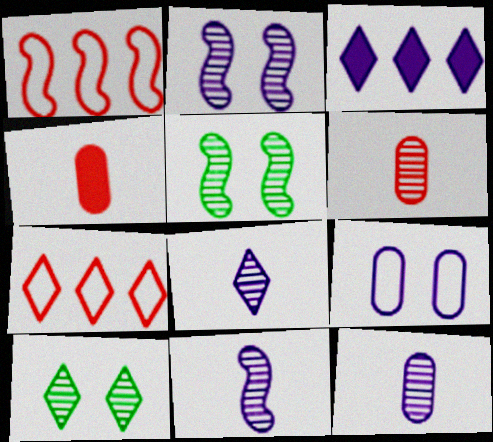[[3, 9, 11], 
[8, 11, 12]]